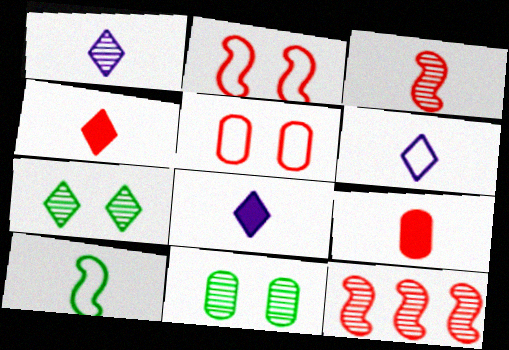[[1, 6, 8], 
[1, 9, 10], 
[1, 11, 12], 
[4, 5, 12]]